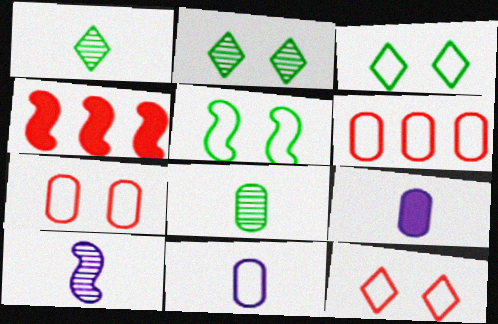[[2, 4, 11], 
[4, 5, 10]]